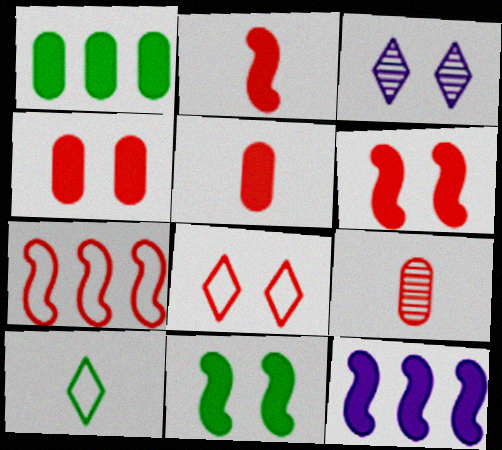[[2, 11, 12]]